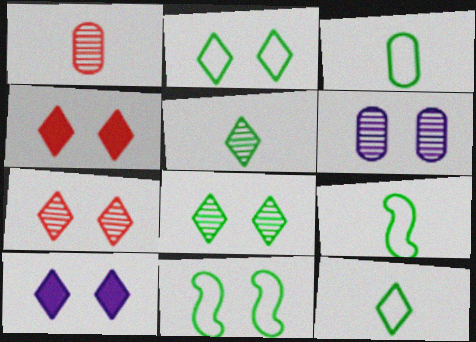[[2, 7, 10], 
[3, 9, 12], 
[4, 6, 11]]